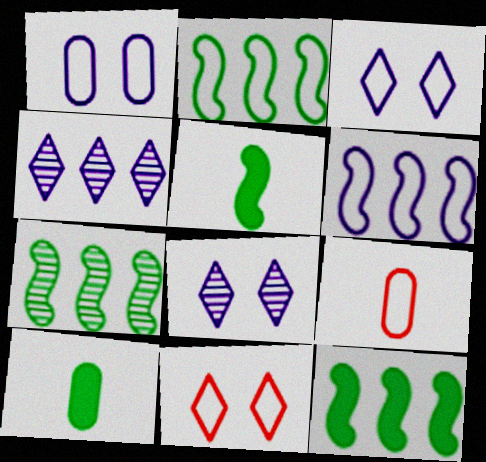[[2, 3, 9], 
[2, 7, 12], 
[8, 9, 12]]